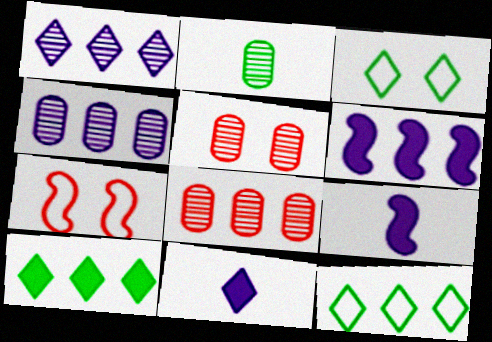[[2, 4, 5], 
[3, 8, 9], 
[5, 9, 12], 
[6, 8, 12]]